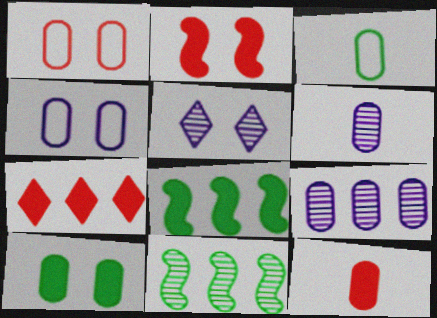[[2, 7, 12], 
[3, 6, 12]]